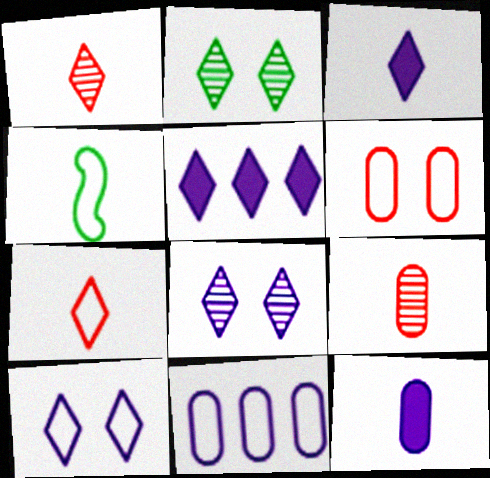[[1, 4, 12], 
[2, 5, 7], 
[3, 4, 9]]